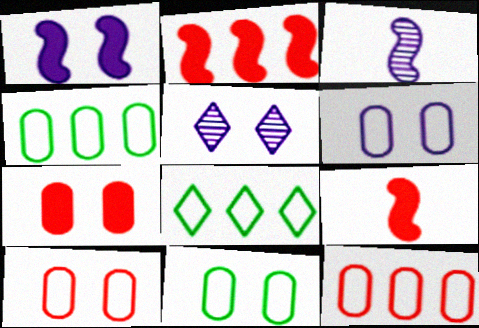[[1, 5, 6], 
[3, 7, 8], 
[4, 5, 9], 
[6, 10, 11]]